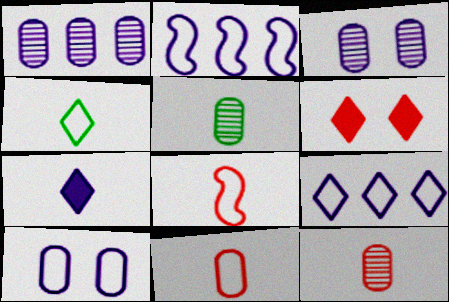[[2, 3, 7], 
[2, 5, 6], 
[5, 7, 8]]